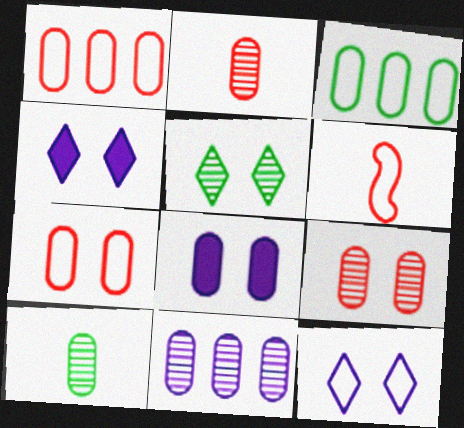[[1, 8, 10], 
[2, 3, 8], 
[3, 6, 12], 
[9, 10, 11]]